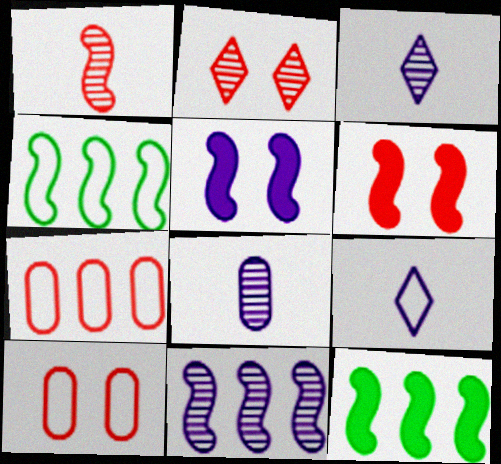[[1, 4, 5], 
[2, 6, 10], 
[3, 10, 12], 
[4, 9, 10]]